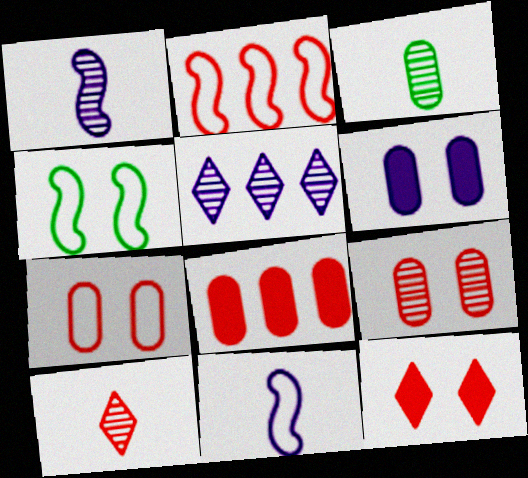[[1, 3, 10], 
[2, 4, 11], 
[5, 6, 11]]